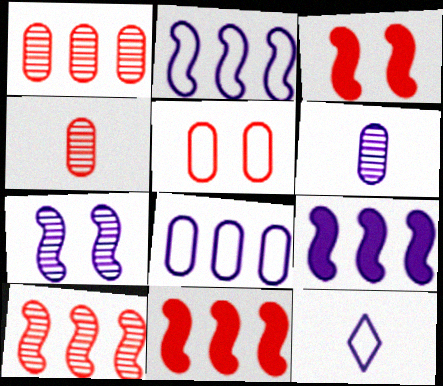[]